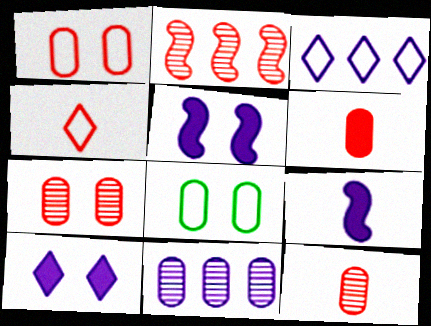[[6, 8, 11]]